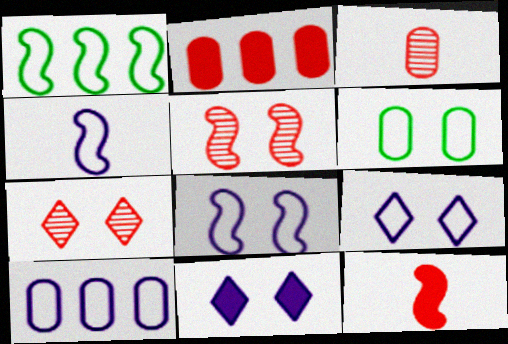[[1, 3, 11], 
[4, 9, 10], 
[5, 6, 11]]